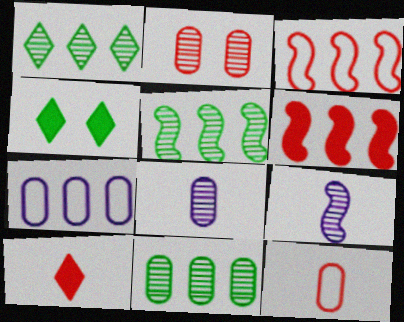[[1, 2, 9], 
[1, 5, 11], 
[1, 6, 7], 
[2, 3, 10], 
[2, 8, 11], 
[3, 4, 8]]